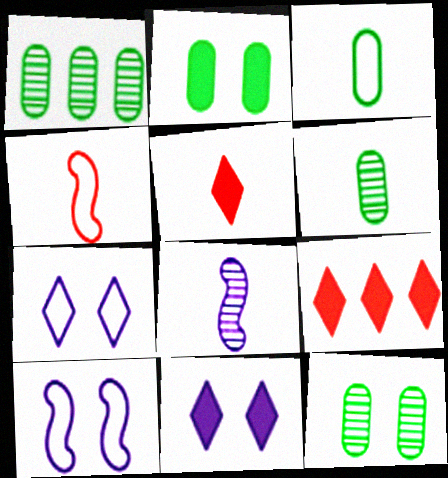[[1, 2, 3], 
[1, 4, 11], 
[1, 5, 10], 
[1, 6, 12], 
[3, 5, 8], 
[6, 9, 10]]